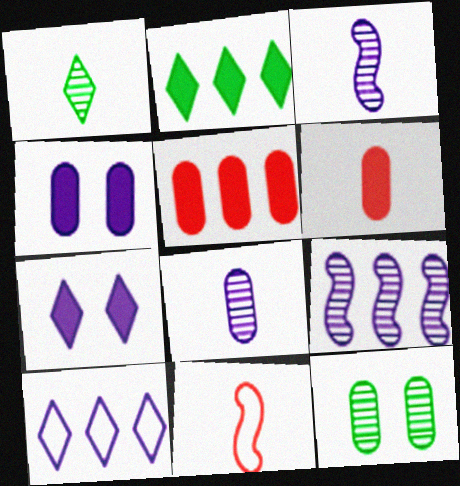[[3, 4, 10]]